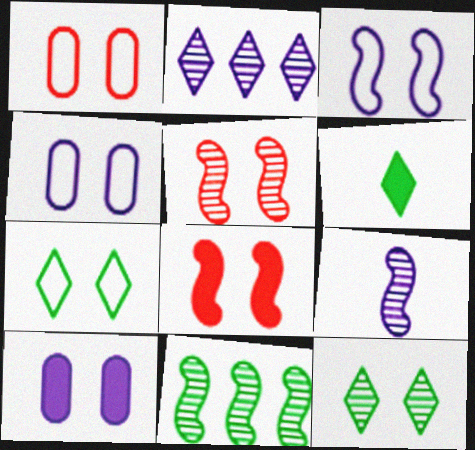[[1, 3, 7], 
[4, 8, 12], 
[5, 7, 10], 
[5, 9, 11]]